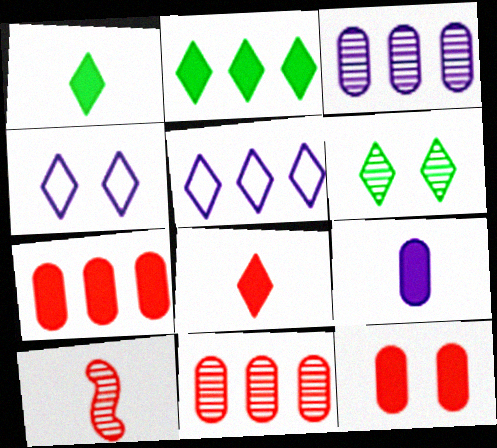[[3, 6, 10], 
[5, 6, 8]]